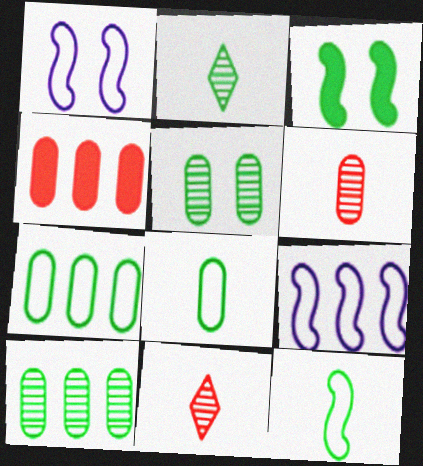[[1, 2, 4], 
[2, 3, 7]]